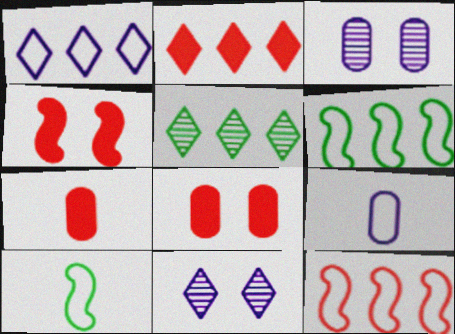[[1, 2, 5], 
[2, 3, 10], 
[2, 4, 7], 
[4, 5, 9], 
[6, 7, 11]]